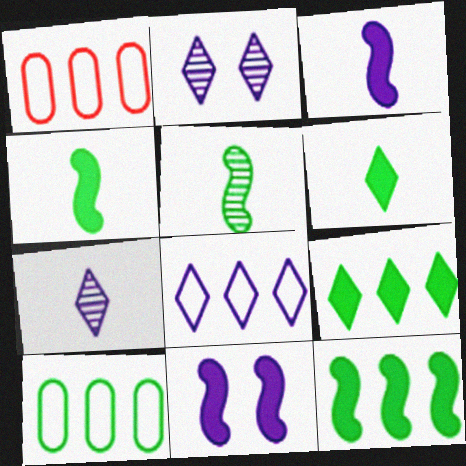[[1, 2, 4]]